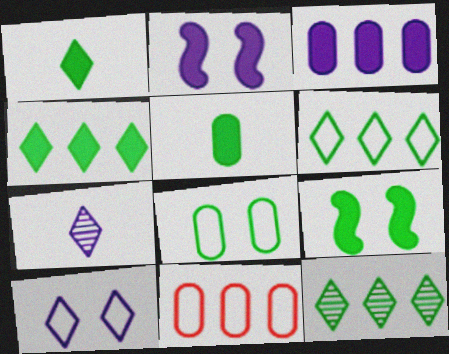[[4, 5, 9], 
[4, 6, 12], 
[7, 9, 11]]